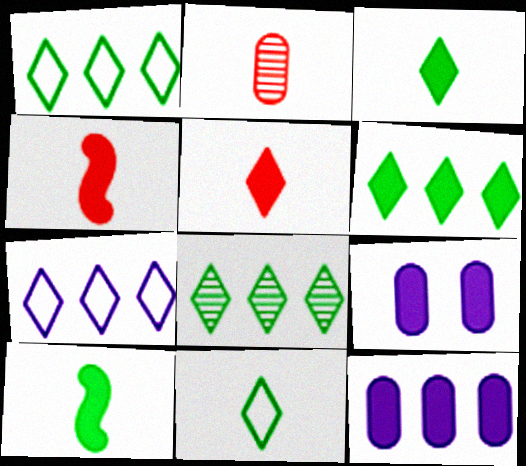[[1, 6, 8], 
[4, 6, 9]]